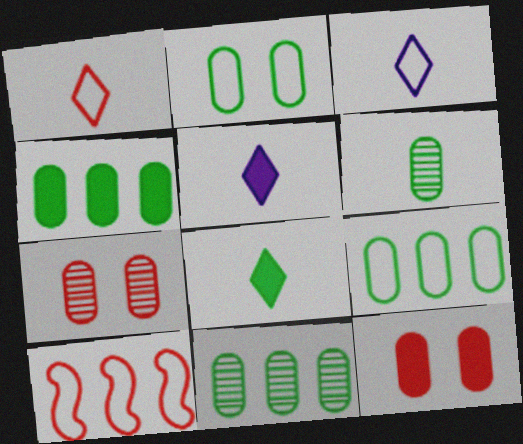[[2, 3, 10], 
[2, 4, 6], 
[4, 9, 11]]